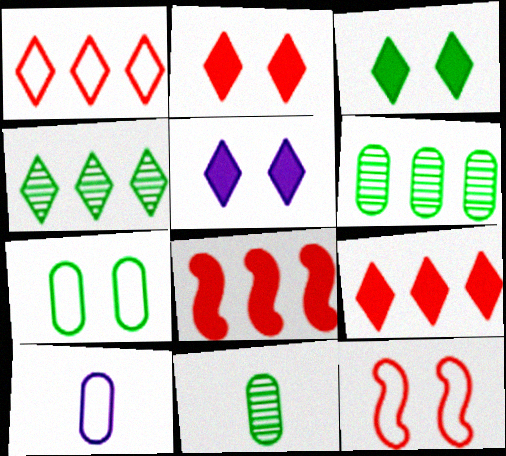[[2, 3, 5]]